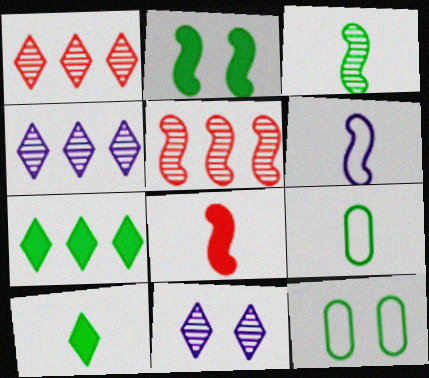[[2, 5, 6], 
[3, 6, 8], 
[3, 7, 12], 
[3, 9, 10], 
[4, 8, 12]]